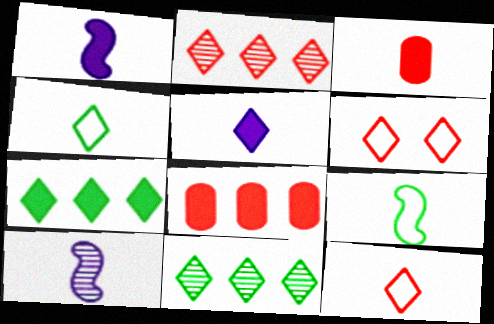[[3, 4, 10], 
[5, 6, 11]]